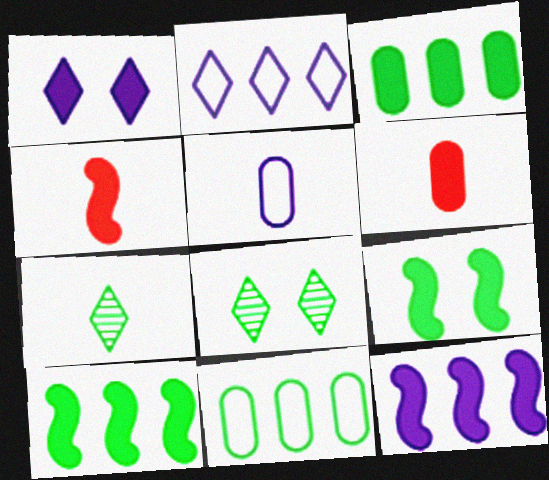[[1, 3, 4], 
[1, 6, 10], 
[4, 5, 7], 
[4, 9, 12], 
[7, 9, 11]]